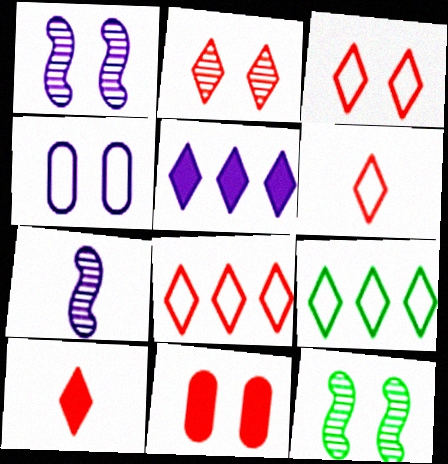[[2, 8, 10], 
[3, 6, 8], 
[4, 5, 7], 
[7, 9, 11]]